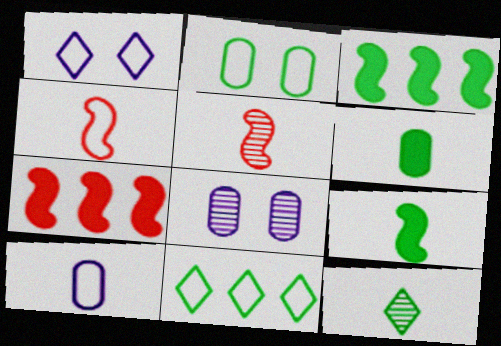[[2, 3, 12]]